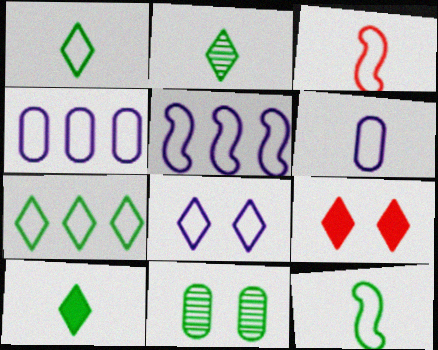[[1, 2, 10], 
[1, 3, 6], 
[5, 6, 8]]